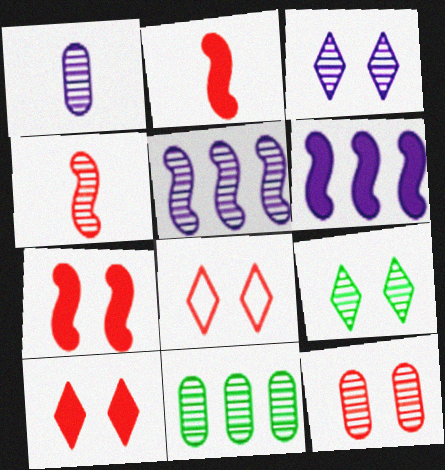[[1, 3, 5], 
[1, 11, 12], 
[3, 4, 11], 
[7, 8, 12]]